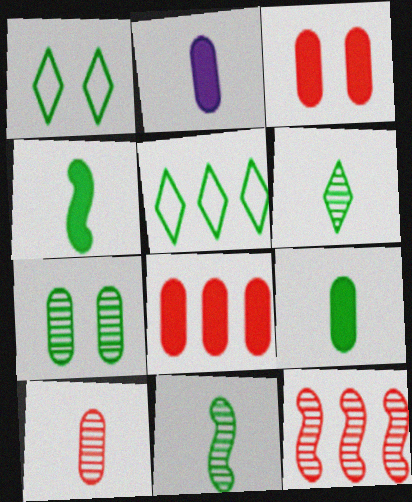[[1, 2, 12], 
[4, 5, 7]]